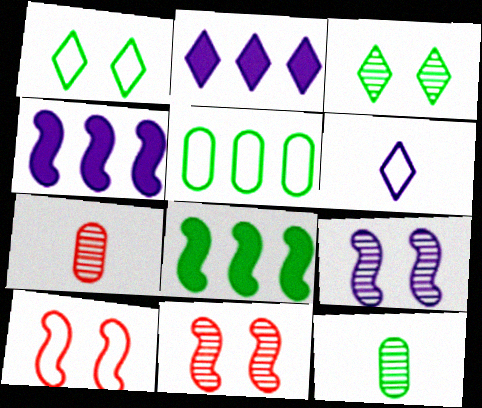[[1, 4, 7], 
[1, 8, 12], 
[2, 10, 12], 
[5, 6, 10]]